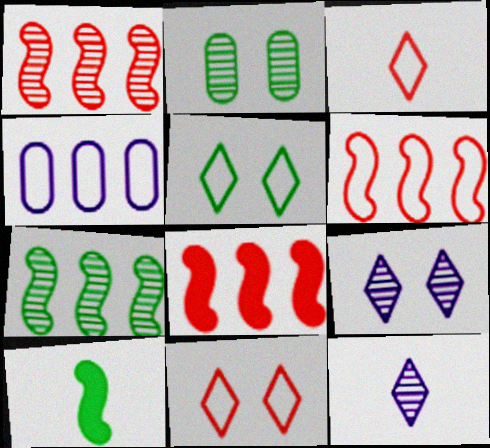[[1, 2, 12], 
[1, 6, 8]]